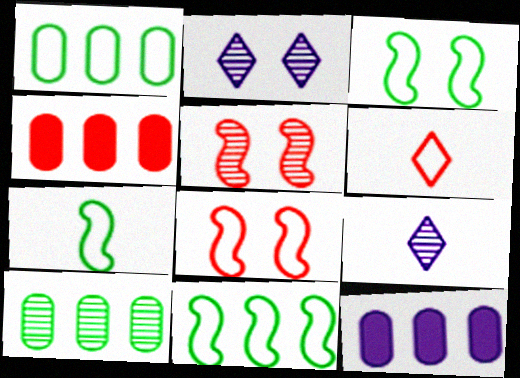[[2, 4, 7], 
[3, 4, 9], 
[3, 7, 11], 
[4, 5, 6], 
[5, 9, 10]]